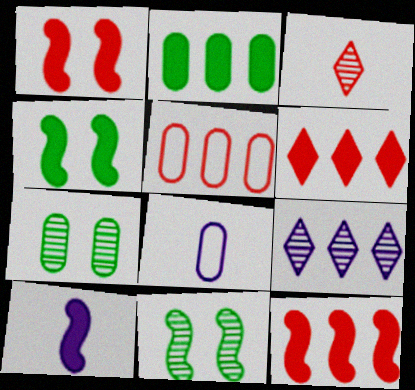[[1, 3, 5], 
[4, 10, 12], 
[6, 8, 11]]